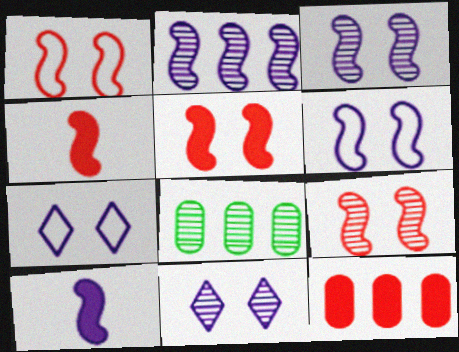[[1, 5, 9], 
[2, 6, 10], 
[4, 7, 8]]